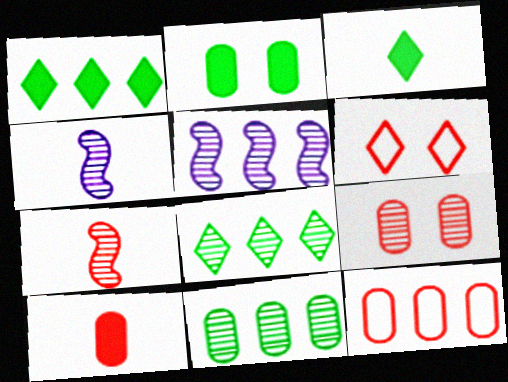[[1, 5, 12], 
[4, 8, 9], 
[9, 10, 12]]